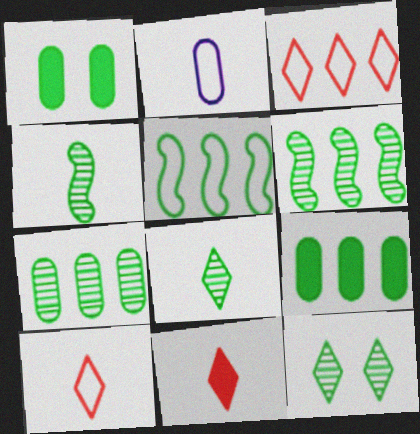[[1, 5, 8], 
[2, 4, 11], 
[4, 7, 12]]